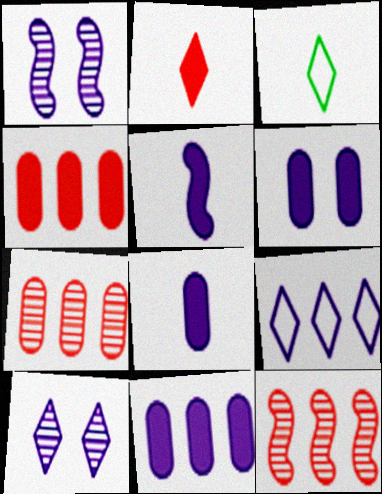[[1, 3, 4], 
[1, 8, 9], 
[3, 6, 12], 
[6, 8, 11]]